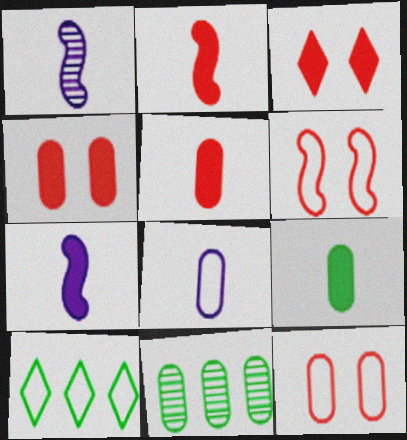[[1, 4, 10], 
[4, 8, 11], 
[6, 8, 10]]